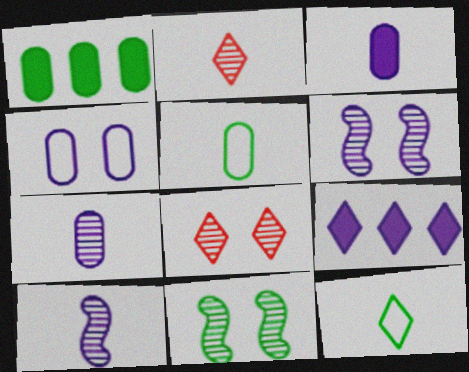[[1, 11, 12], 
[4, 9, 10], 
[8, 9, 12]]